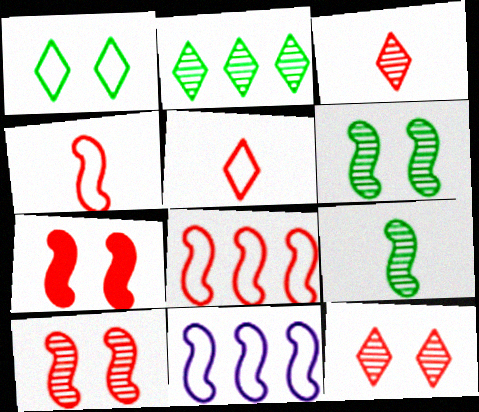[[7, 9, 11]]